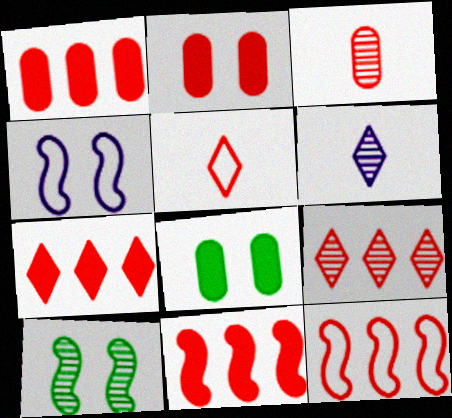[[1, 7, 11], 
[1, 9, 12], 
[6, 8, 12]]